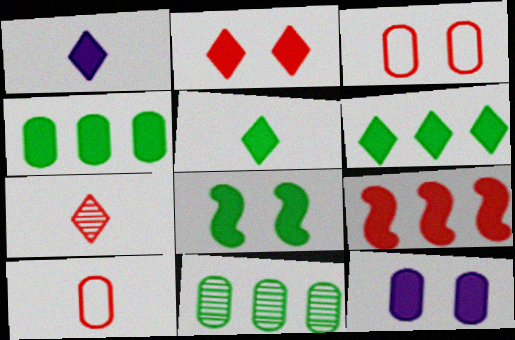[[1, 2, 6], 
[2, 8, 12], 
[3, 7, 9], 
[4, 5, 8], 
[5, 9, 12], 
[10, 11, 12]]